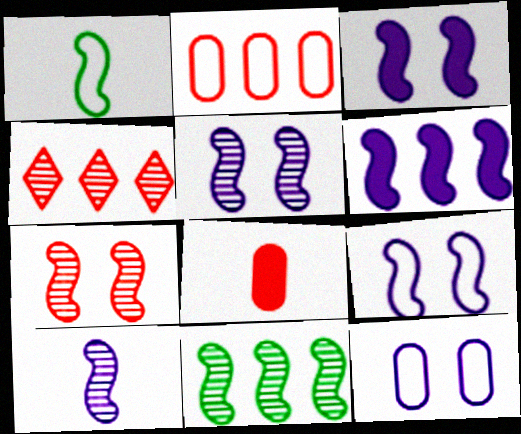[[1, 6, 7], 
[3, 5, 9], 
[6, 9, 10], 
[7, 10, 11]]